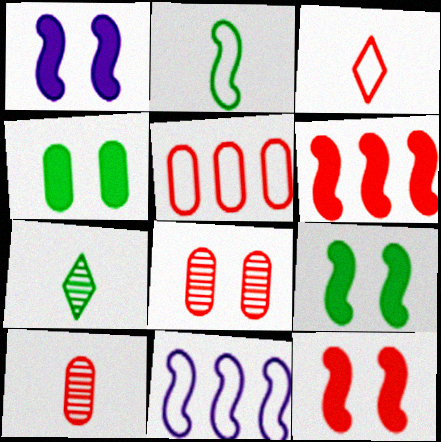[[1, 5, 7], 
[1, 9, 12], 
[3, 6, 8]]